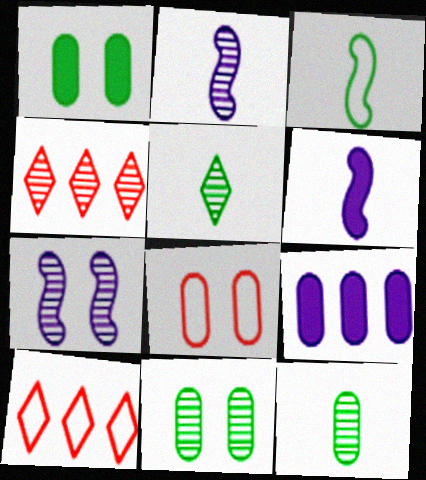[[1, 2, 10], 
[2, 4, 11], 
[4, 7, 12], 
[6, 10, 11], 
[8, 9, 12]]